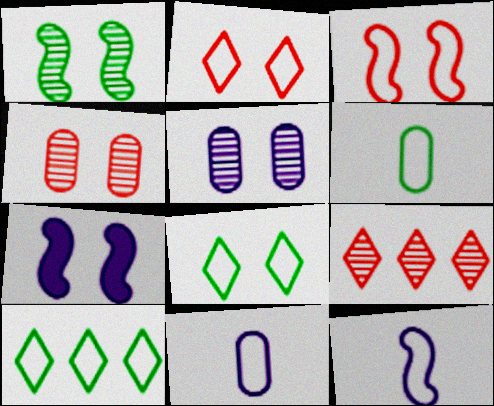[[1, 3, 7], 
[3, 10, 11], 
[4, 7, 8], 
[6, 7, 9]]